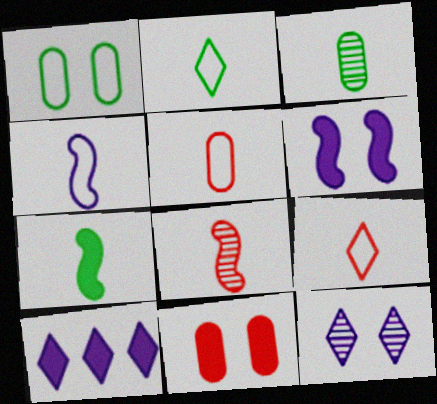[[1, 8, 10], 
[2, 3, 7], 
[2, 4, 5], 
[4, 7, 8], 
[7, 10, 11]]